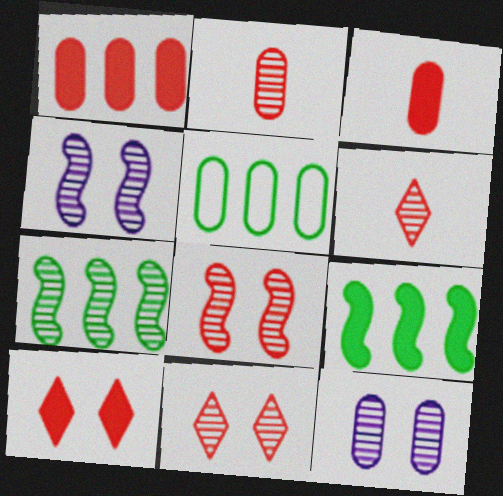[[3, 5, 12], 
[6, 7, 12]]